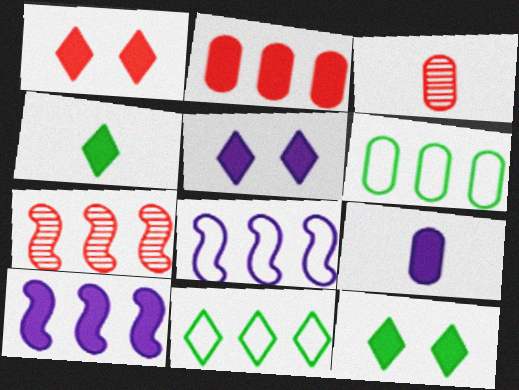[[1, 5, 12], 
[3, 8, 12], 
[5, 9, 10]]